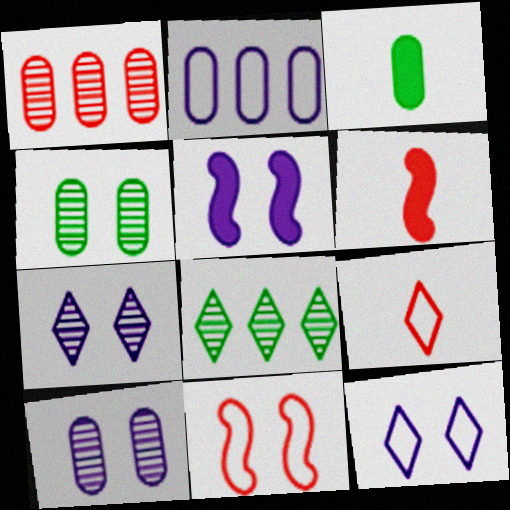[[5, 10, 12]]